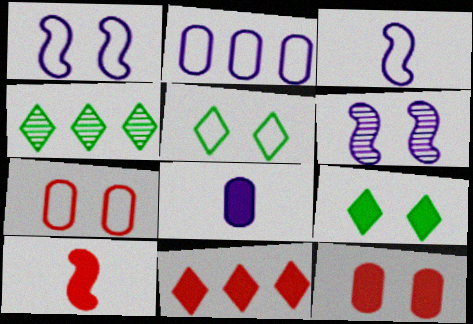[[1, 5, 7], 
[3, 4, 12], 
[5, 6, 12], 
[6, 7, 9], 
[10, 11, 12]]